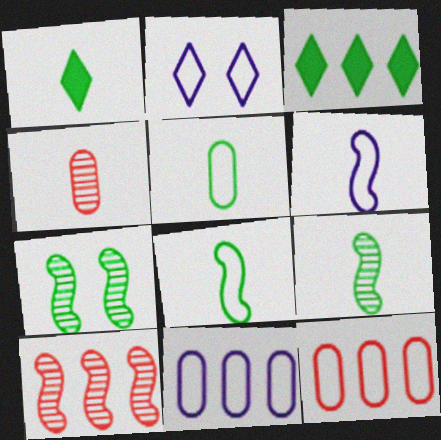[[1, 4, 6], 
[1, 5, 9], 
[2, 6, 11], 
[2, 8, 12], 
[3, 5, 7], 
[3, 10, 11]]